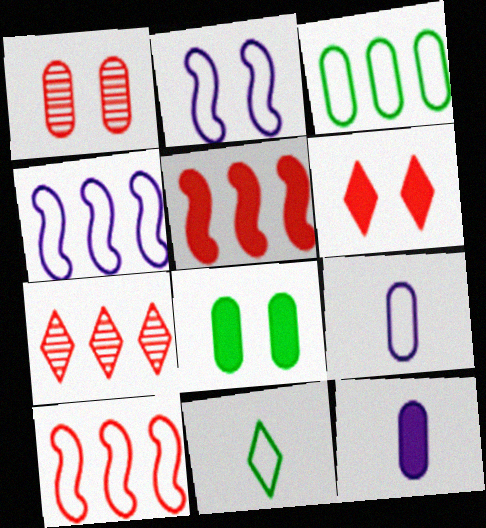[[1, 3, 12]]